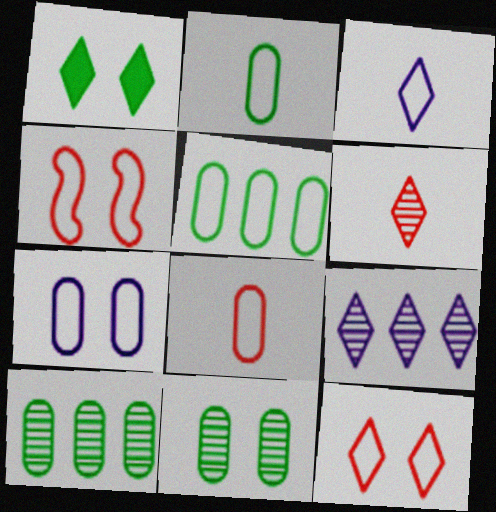[[3, 4, 5], 
[5, 7, 8]]